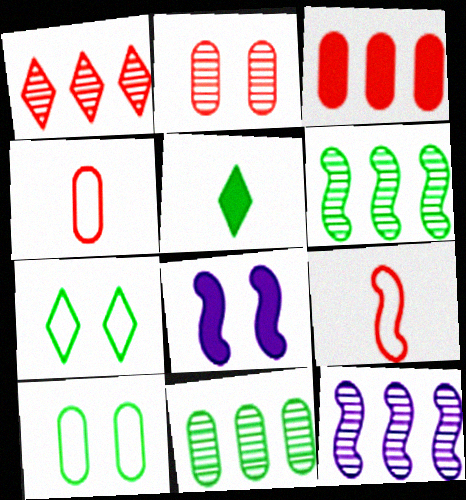[[1, 11, 12], 
[2, 3, 4], 
[2, 7, 8], 
[3, 5, 8], 
[5, 6, 10], 
[6, 8, 9]]